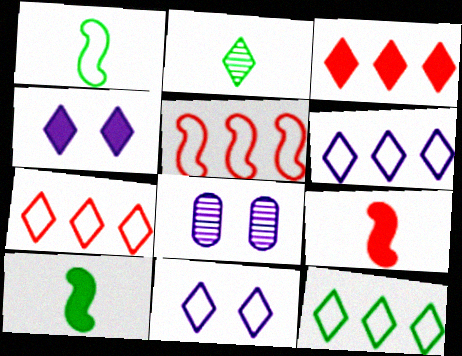[[1, 3, 8], 
[2, 3, 11], 
[2, 4, 7], 
[6, 7, 12], 
[7, 8, 10], 
[8, 9, 12]]